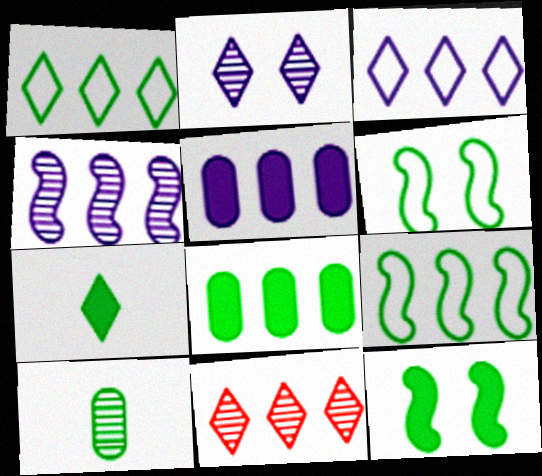[[1, 10, 12], 
[3, 4, 5], 
[5, 9, 11], 
[7, 8, 12]]